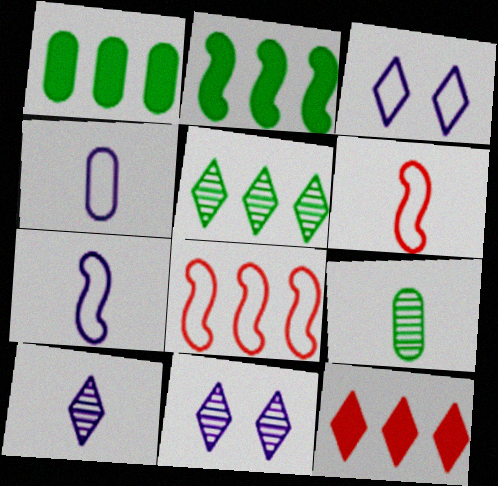[[1, 6, 11]]